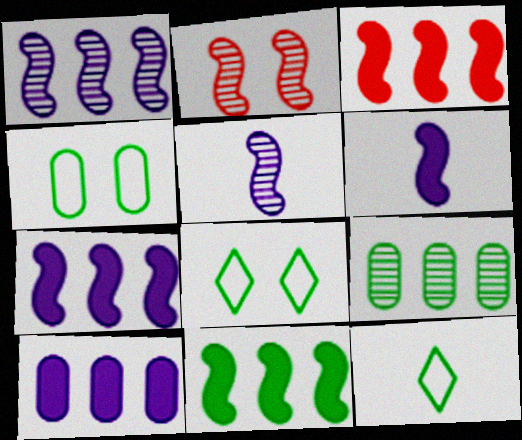[[2, 10, 12], 
[3, 7, 11]]